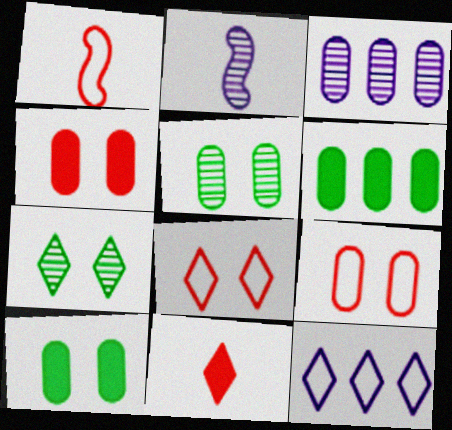[[2, 6, 8], 
[7, 11, 12]]